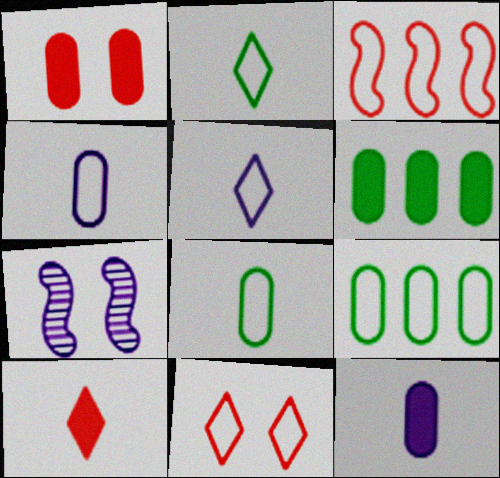[[1, 6, 12], 
[7, 9, 10]]